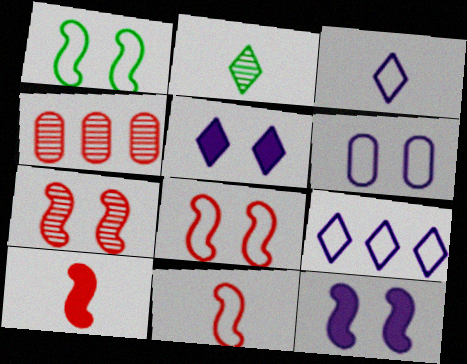[[1, 7, 12]]